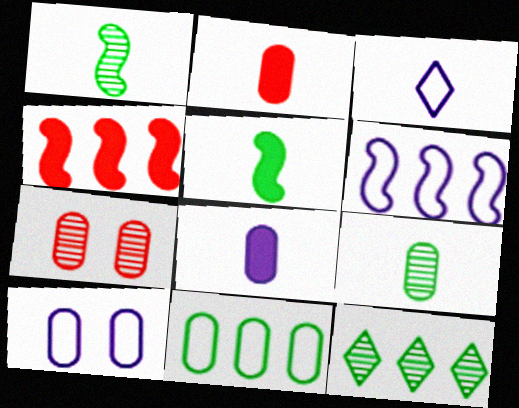[[1, 2, 3], 
[3, 6, 10], 
[7, 8, 11]]